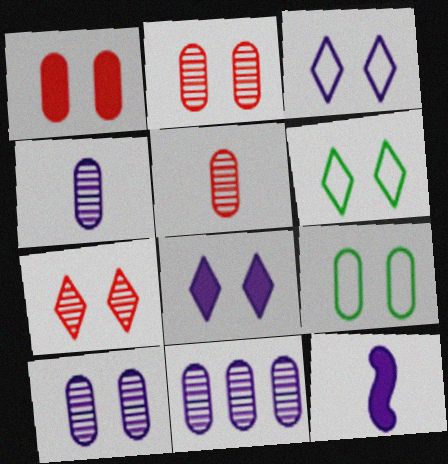[[1, 9, 10], 
[3, 11, 12], 
[4, 10, 11], 
[6, 7, 8]]